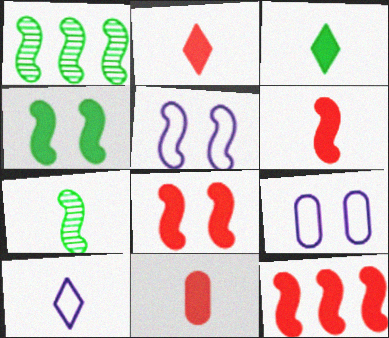[[1, 2, 9], 
[1, 5, 6], 
[2, 6, 11], 
[5, 7, 12], 
[6, 8, 12], 
[7, 10, 11]]